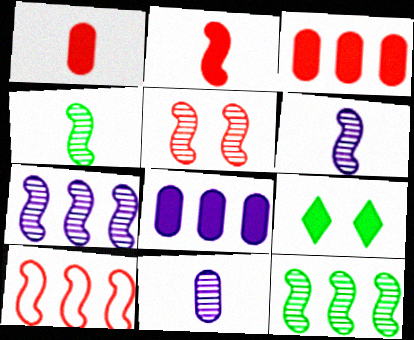[[2, 5, 10], 
[2, 8, 9], 
[4, 5, 7], 
[5, 6, 12], 
[9, 10, 11]]